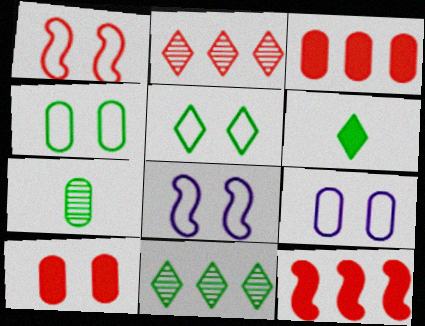[[1, 5, 9], 
[3, 7, 9], 
[5, 6, 11]]